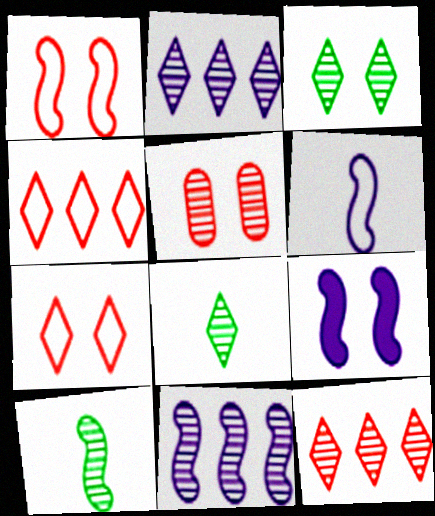[[2, 5, 10], 
[5, 8, 11], 
[6, 9, 11]]